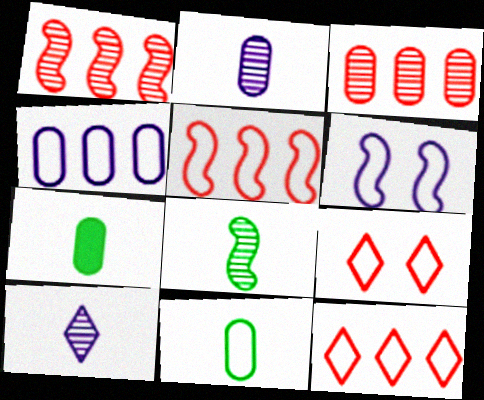[[6, 11, 12]]